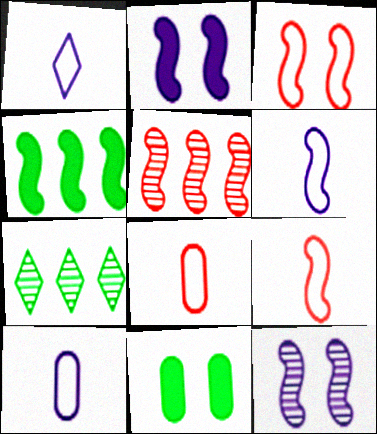[[1, 5, 11], 
[1, 6, 10], 
[2, 7, 8], 
[4, 9, 12]]